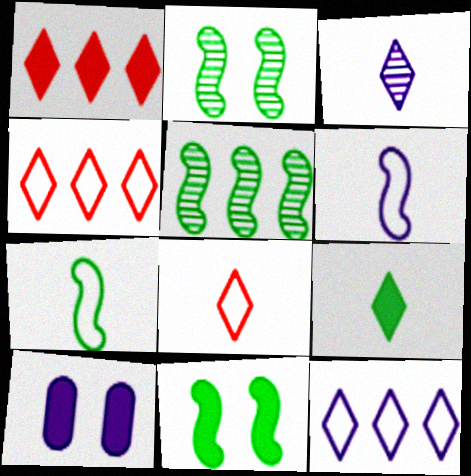[[3, 8, 9], 
[5, 7, 11], 
[5, 8, 10]]